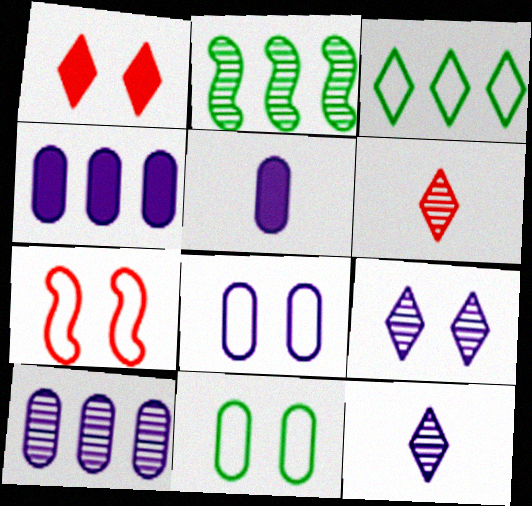[[1, 3, 12], 
[5, 8, 10]]